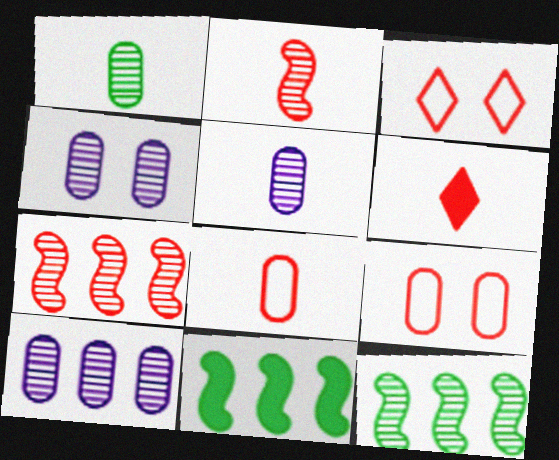[[2, 6, 8], 
[3, 5, 11], 
[4, 5, 10], 
[6, 7, 9]]